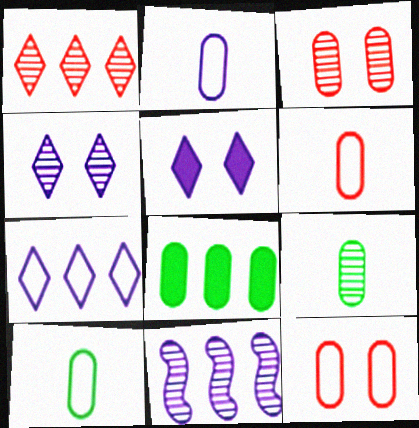[[2, 3, 8], 
[2, 5, 11], 
[2, 6, 10]]